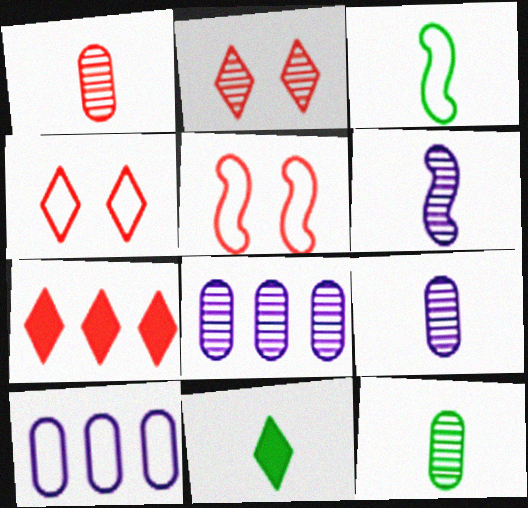[[1, 5, 7], 
[1, 9, 12], 
[3, 4, 10], 
[3, 11, 12], 
[5, 8, 11]]